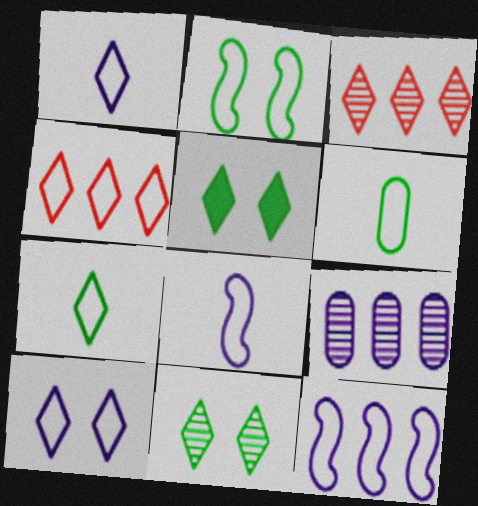[[1, 3, 5], 
[4, 7, 10]]